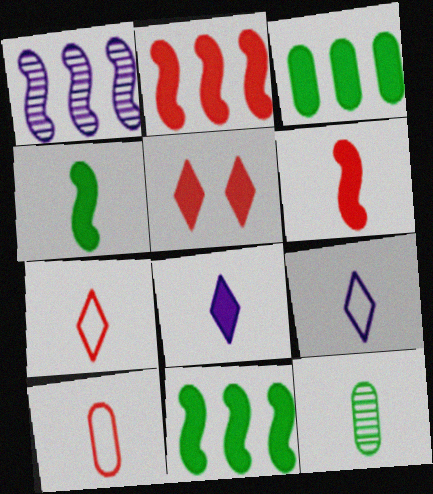[[6, 9, 12]]